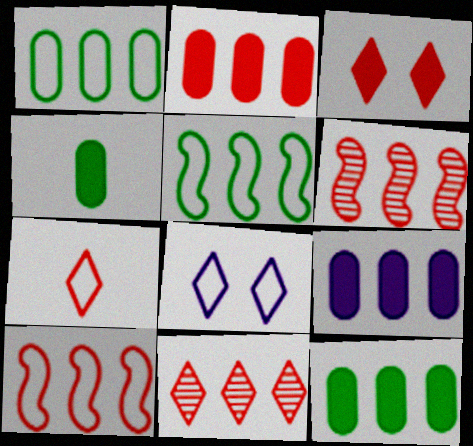[[2, 9, 12], 
[2, 10, 11], 
[3, 7, 11], 
[4, 6, 8], 
[5, 9, 11]]